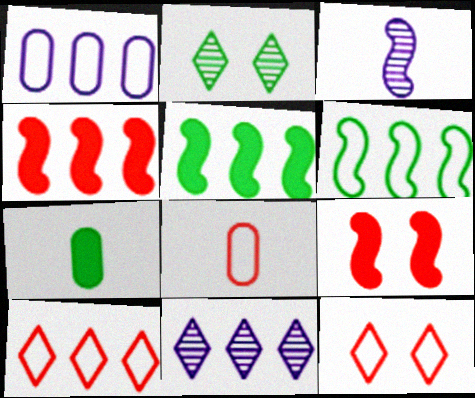[[1, 6, 10], 
[2, 6, 7], 
[3, 6, 9]]